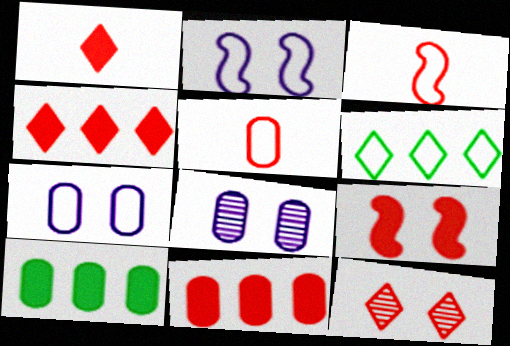[[1, 9, 11], 
[2, 5, 6], 
[3, 6, 7], 
[3, 11, 12], 
[5, 8, 10]]